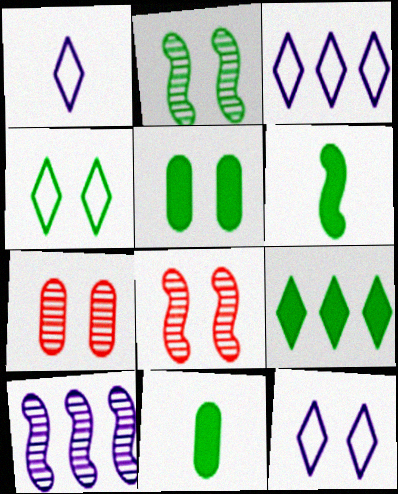[[1, 3, 12], 
[2, 4, 5], 
[3, 6, 7], 
[3, 8, 11], 
[5, 6, 9], 
[5, 8, 12]]